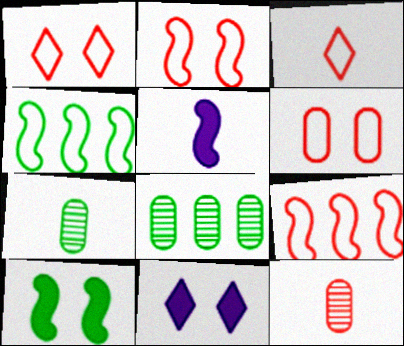[[1, 2, 6], 
[1, 5, 8], 
[3, 5, 7], 
[3, 6, 9], 
[4, 11, 12], 
[7, 9, 11]]